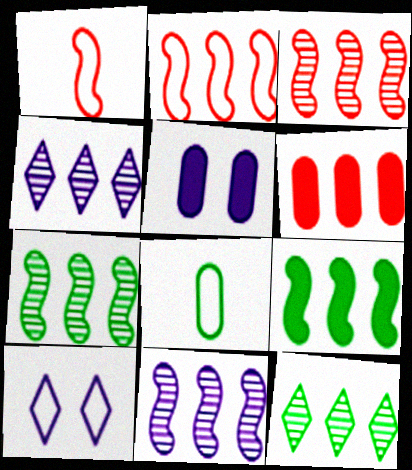[[1, 5, 12], 
[2, 8, 10], 
[2, 9, 11], 
[3, 7, 11]]